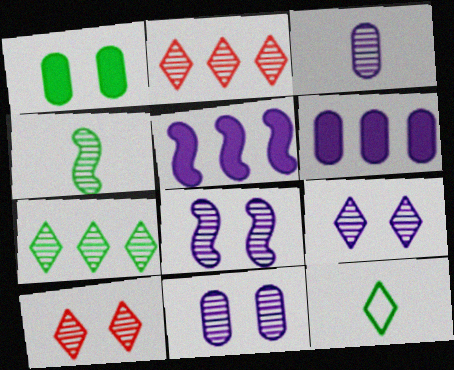[[2, 4, 11], 
[8, 9, 11]]